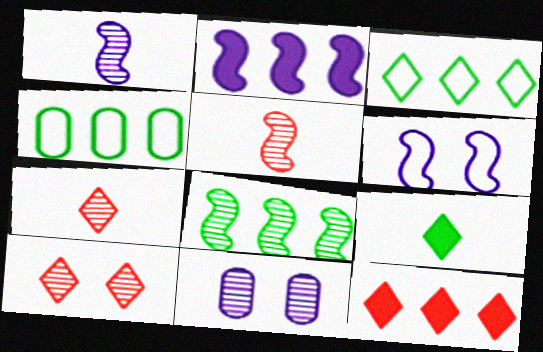[[1, 2, 6], 
[7, 8, 11]]